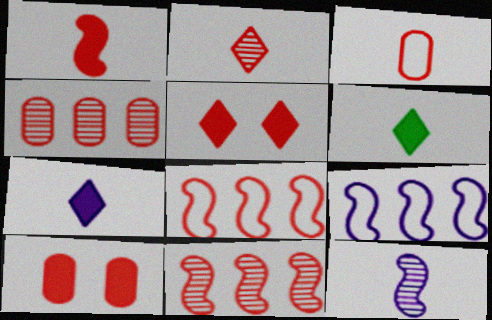[[1, 2, 3], 
[2, 8, 10], 
[3, 4, 10], 
[3, 5, 11], 
[3, 6, 12]]